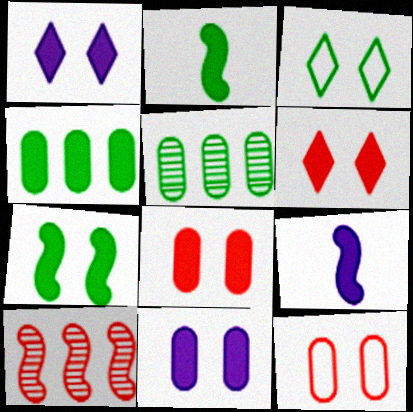[[1, 7, 8], 
[2, 3, 5], 
[4, 6, 9], 
[6, 7, 11]]